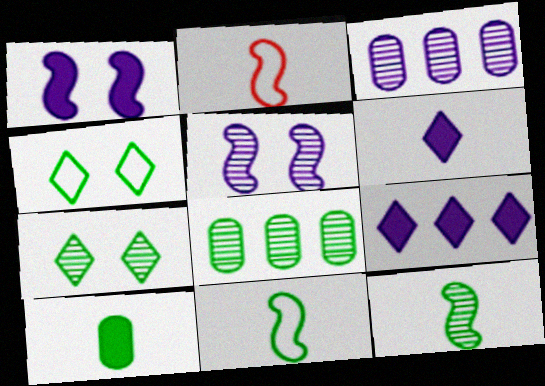[[7, 8, 12]]